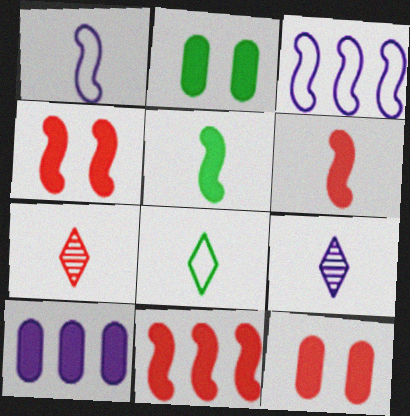[[2, 3, 7], 
[4, 6, 11]]